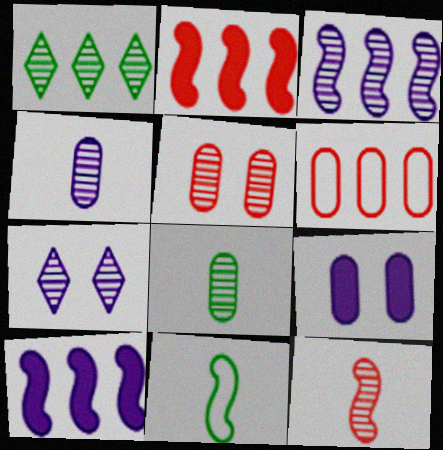[[1, 6, 10], 
[3, 4, 7], 
[6, 8, 9]]